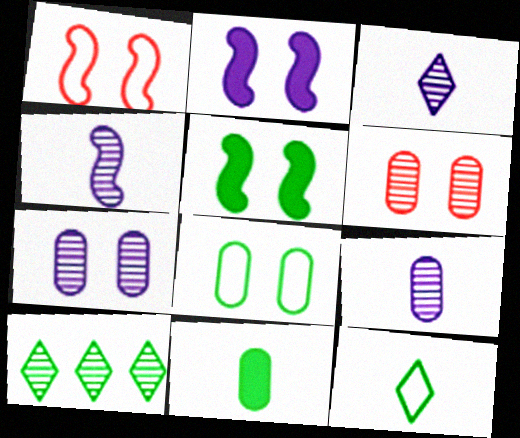[[3, 4, 9], 
[4, 6, 10]]